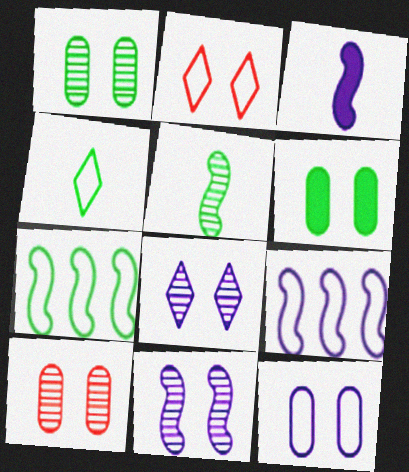[[2, 6, 11], 
[3, 9, 11], 
[6, 10, 12]]